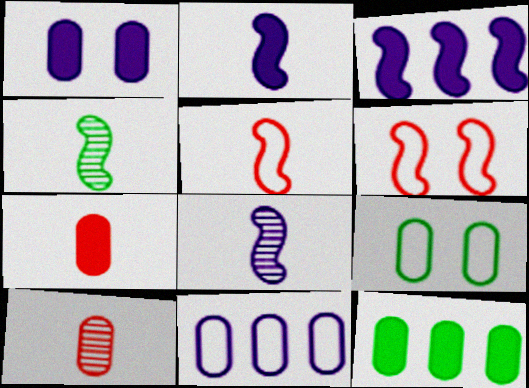[[1, 7, 12], 
[2, 4, 5], 
[3, 4, 6]]